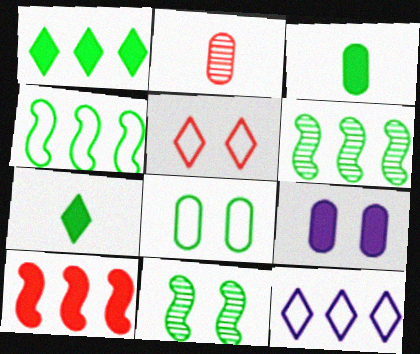[[2, 5, 10], 
[5, 9, 11], 
[6, 7, 8], 
[7, 9, 10]]